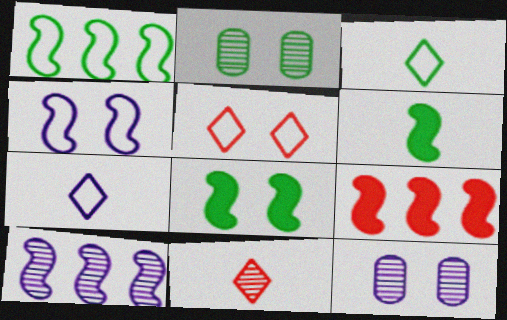[[1, 9, 10], 
[2, 7, 9], 
[2, 10, 11], 
[3, 9, 12], 
[5, 8, 12]]